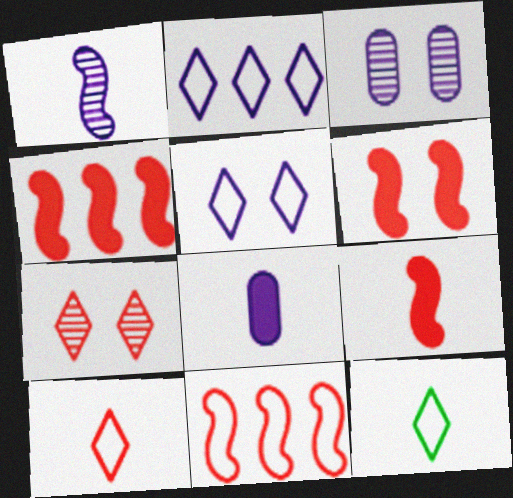[[3, 4, 12], 
[4, 6, 9]]